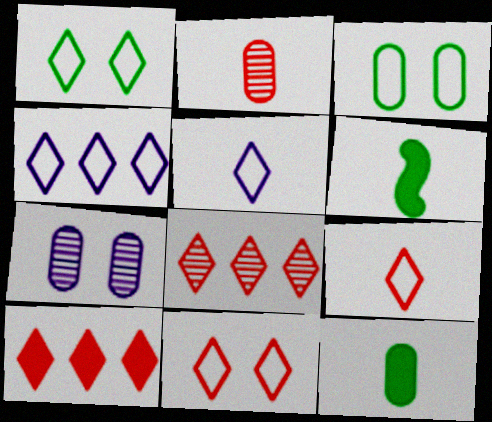[[1, 4, 9], 
[2, 5, 6]]